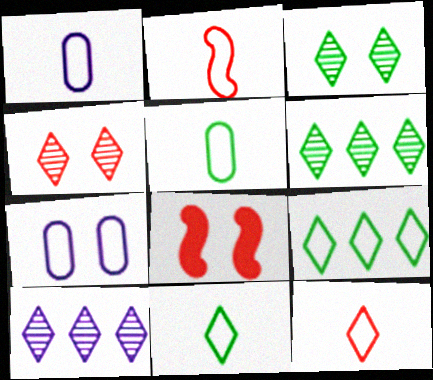[[1, 2, 11], 
[1, 6, 8], 
[2, 7, 9], 
[3, 7, 8], 
[5, 8, 10]]